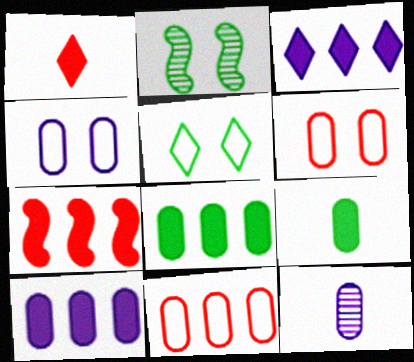[[3, 7, 8], 
[4, 10, 12], 
[5, 7, 12], 
[6, 8, 12]]